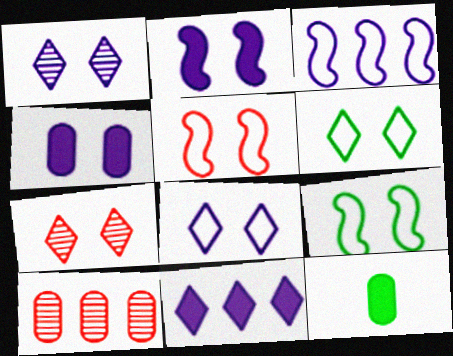[[3, 7, 12], 
[4, 7, 9]]